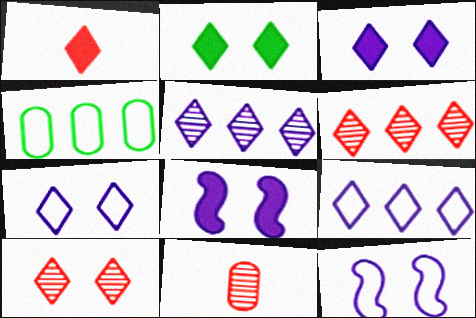[[2, 7, 10]]